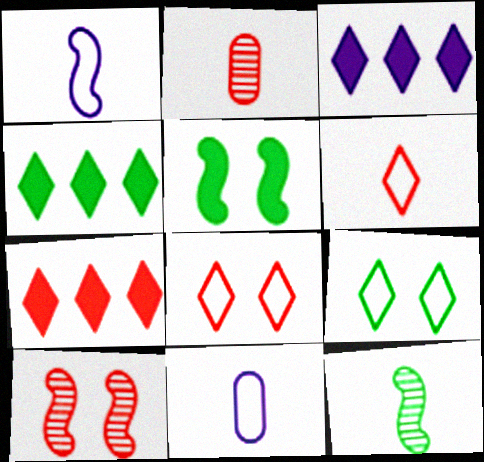[[3, 4, 7], 
[4, 10, 11]]